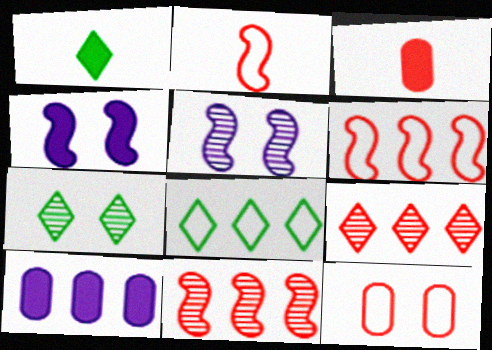[[1, 7, 8], 
[2, 7, 10], 
[3, 5, 8], 
[4, 7, 12], 
[8, 10, 11]]